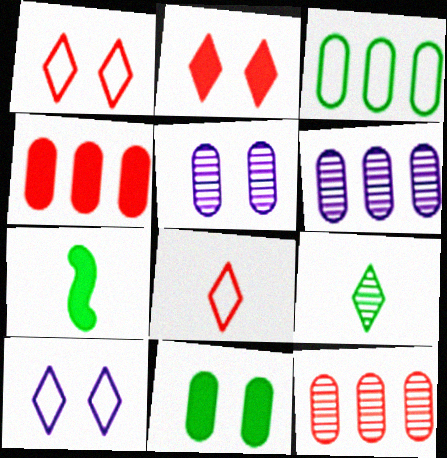[[1, 6, 7], 
[3, 4, 6], 
[7, 10, 12]]